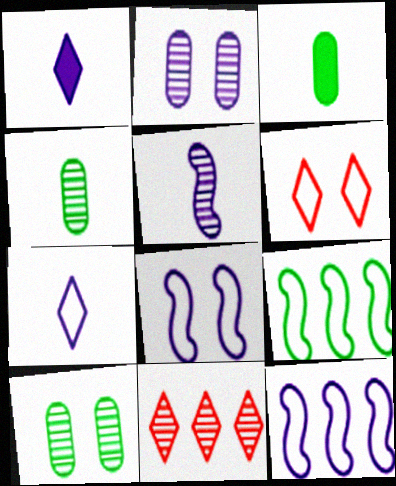[[1, 2, 12], 
[3, 8, 11], 
[5, 10, 11]]